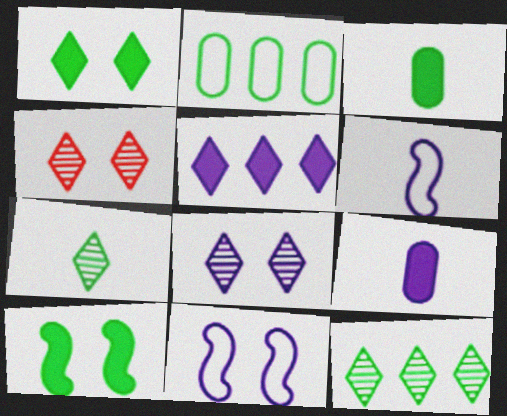[[2, 7, 10]]